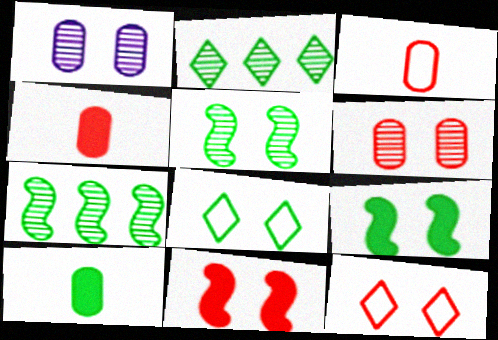[[1, 8, 11], 
[1, 9, 12], 
[6, 11, 12], 
[7, 8, 10]]